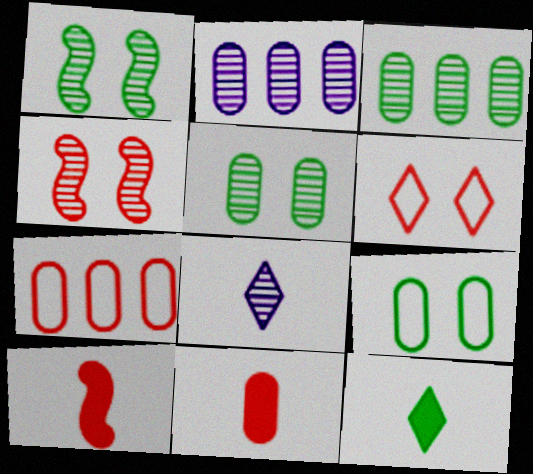[[2, 9, 11], 
[3, 4, 8]]